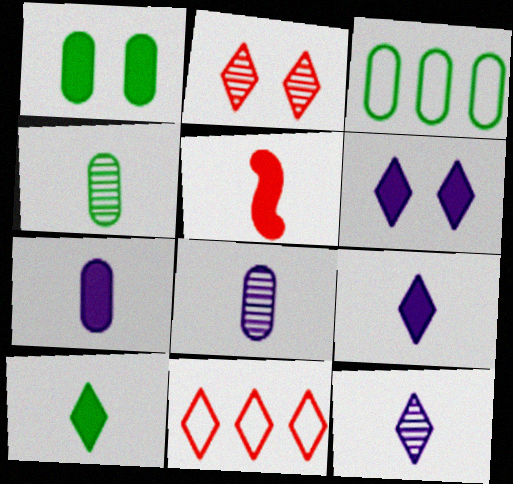[[1, 3, 4], 
[5, 7, 10]]